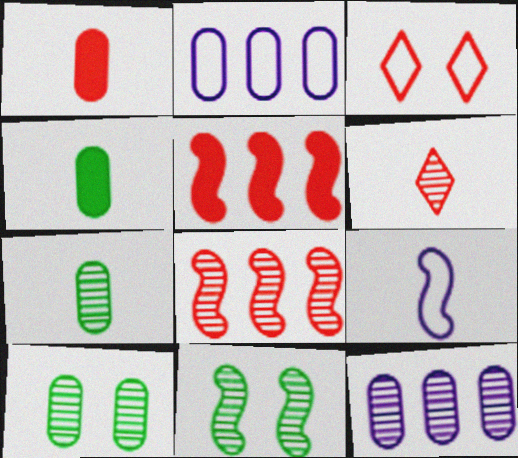[[1, 2, 10], 
[1, 3, 8], 
[4, 6, 9], 
[5, 9, 11], 
[6, 11, 12]]